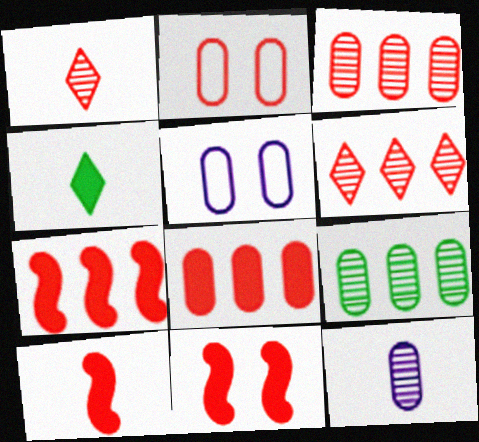[[1, 2, 7], 
[2, 6, 10], 
[7, 10, 11]]